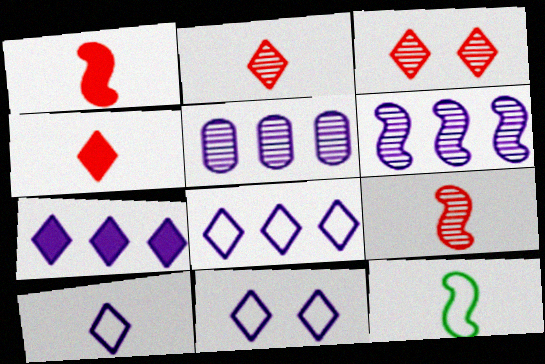[[8, 10, 11]]